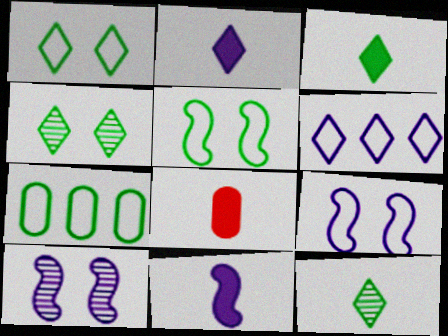[[3, 8, 11]]